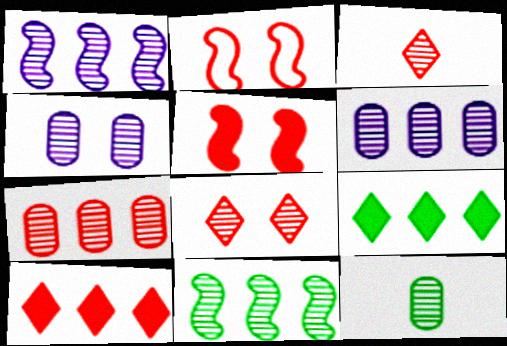[[1, 8, 12], 
[3, 4, 11], 
[4, 7, 12]]